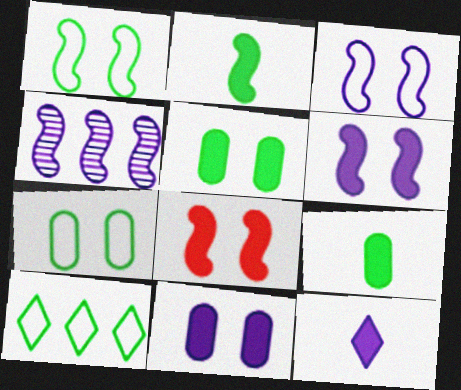[]